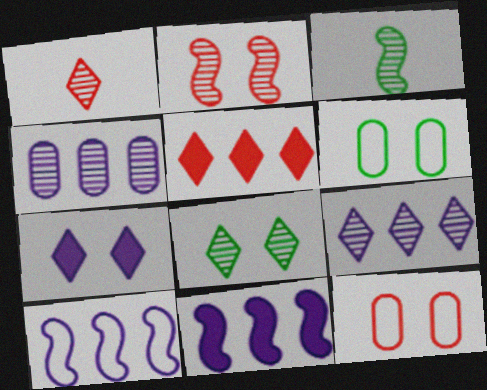[[1, 6, 11], 
[1, 8, 9], 
[2, 6, 7]]